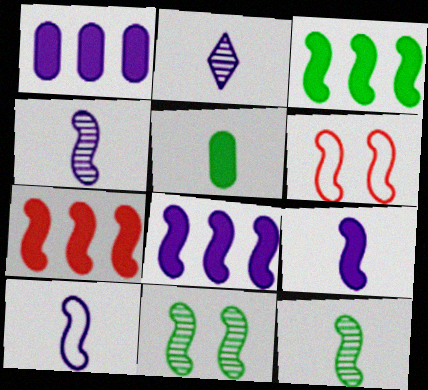[[3, 4, 6], 
[3, 7, 8], 
[4, 9, 10], 
[6, 8, 12], 
[7, 10, 11]]